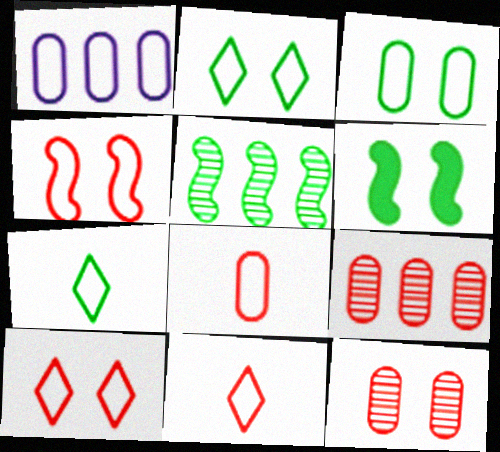[[1, 3, 8], 
[1, 4, 7]]